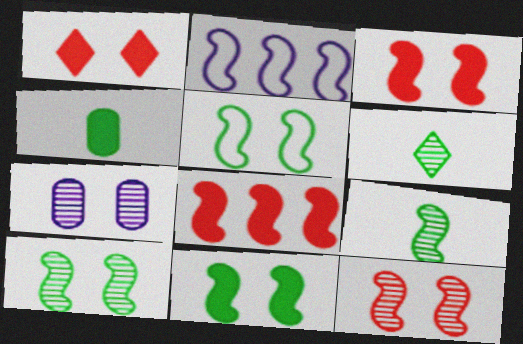[[1, 5, 7], 
[2, 3, 9], 
[5, 10, 11]]